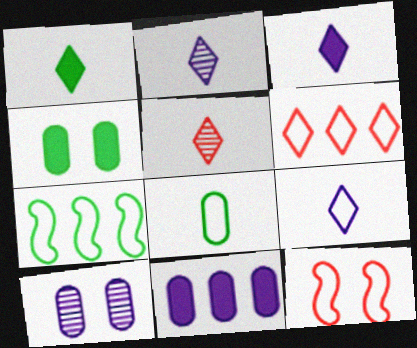[[1, 5, 9], 
[2, 3, 9]]